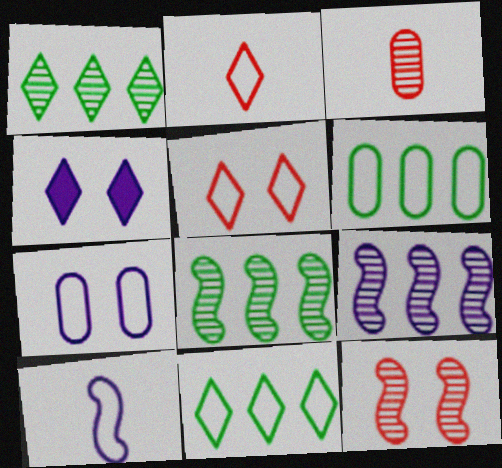[[1, 2, 4], 
[5, 6, 10]]